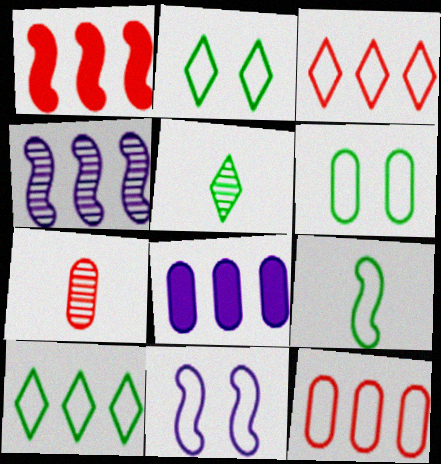[[6, 7, 8], 
[6, 9, 10]]